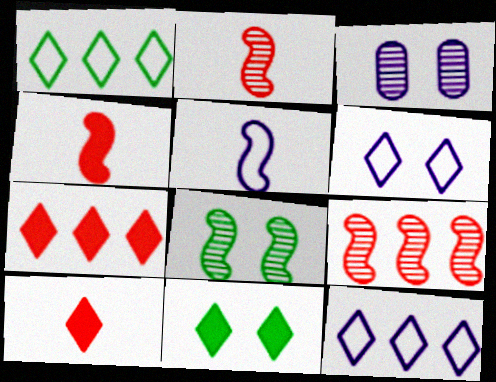[[1, 3, 4]]